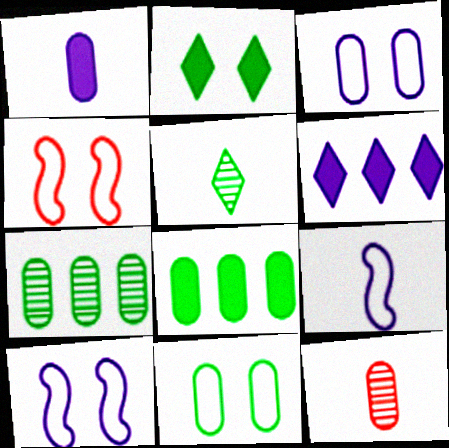[[3, 8, 12]]